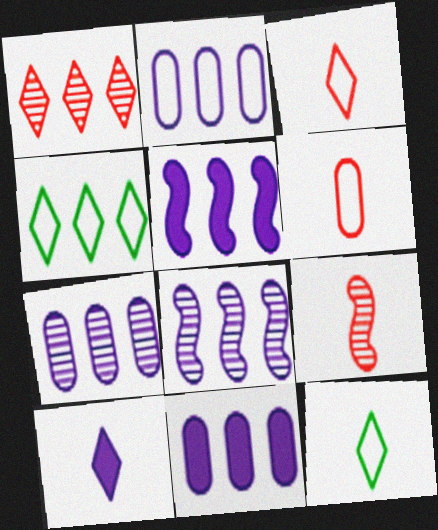[[2, 7, 11]]